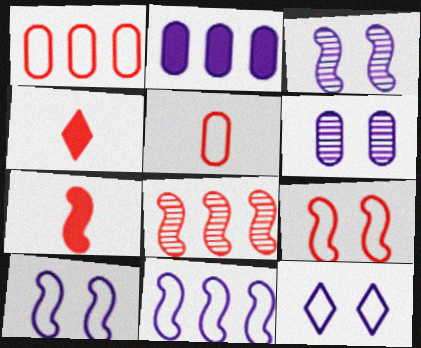[[7, 8, 9]]